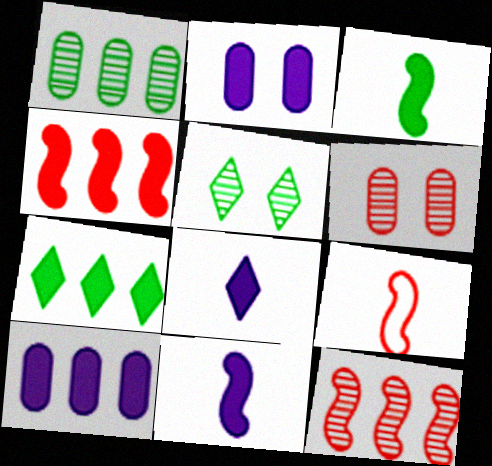[[4, 7, 10], 
[5, 9, 10]]